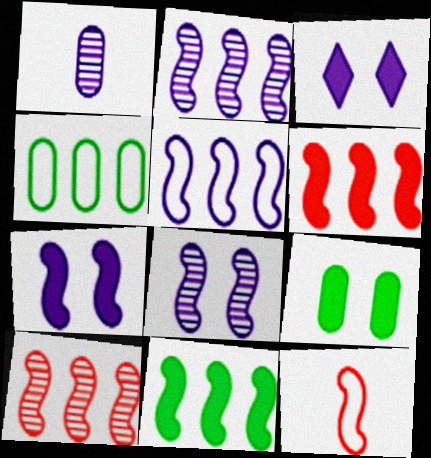[[1, 3, 5], 
[5, 10, 11], 
[8, 11, 12]]